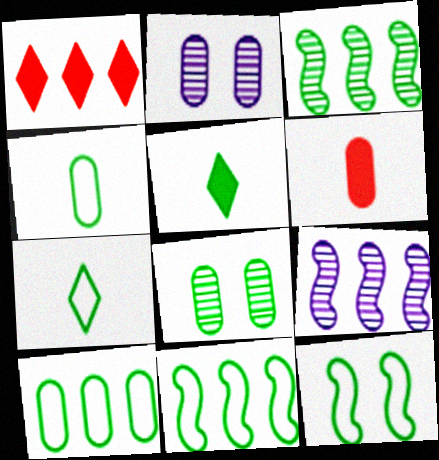[[1, 9, 10], 
[2, 6, 10], 
[5, 8, 11], 
[7, 10, 12]]